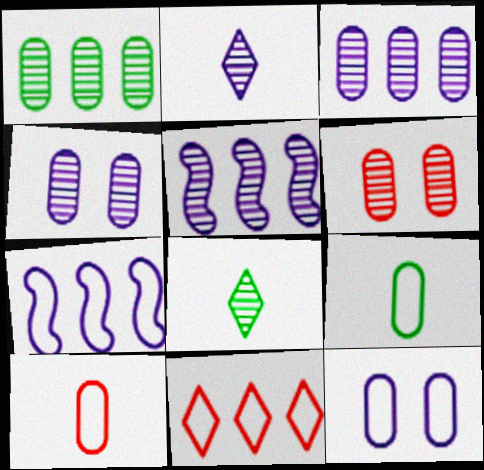[[2, 4, 5], 
[5, 6, 8]]